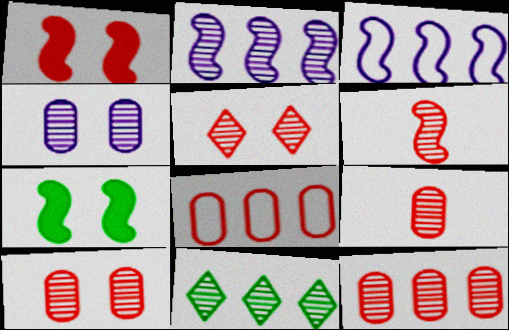[[2, 11, 12], 
[3, 6, 7], 
[4, 6, 11], 
[5, 6, 12], 
[9, 10, 12]]